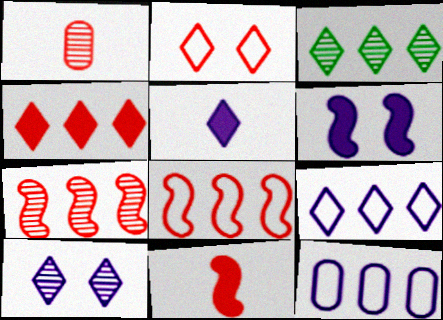[[2, 3, 5], 
[3, 4, 9], 
[5, 9, 10]]